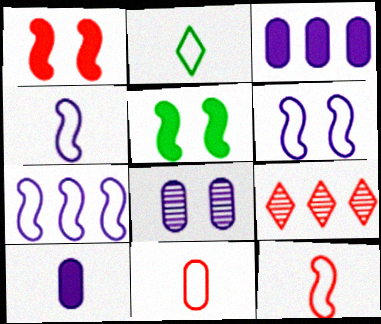[[1, 9, 11], 
[2, 4, 11], 
[4, 6, 7]]